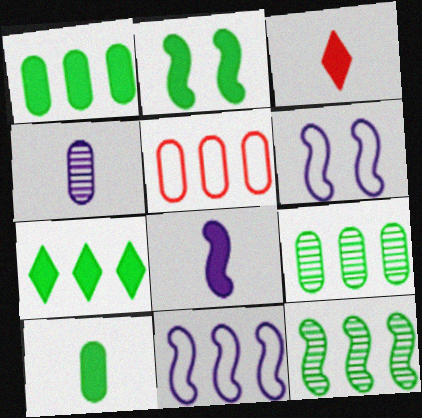[[2, 7, 10], 
[3, 6, 9], 
[3, 8, 10]]